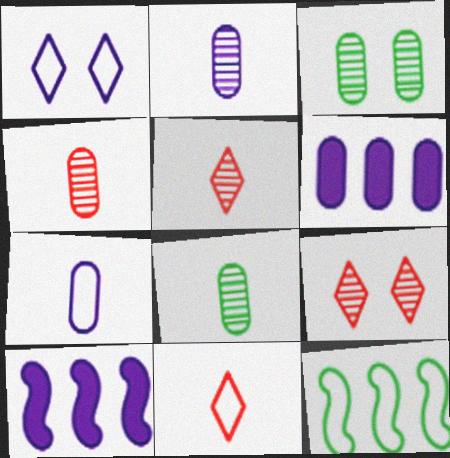[[1, 2, 10], 
[2, 4, 8], 
[3, 10, 11]]